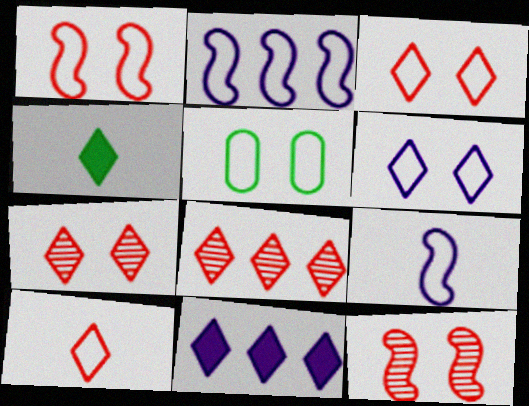[[1, 5, 6], 
[2, 5, 10], 
[4, 6, 8]]